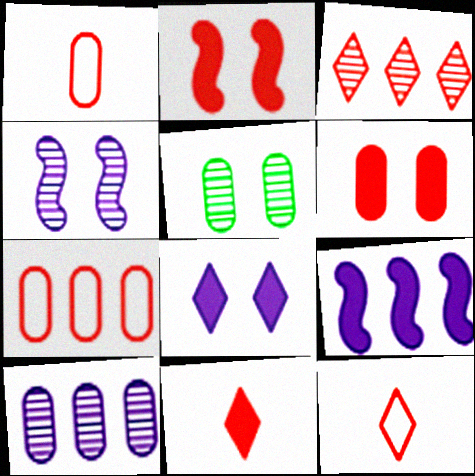[[1, 2, 3], 
[5, 9, 12]]